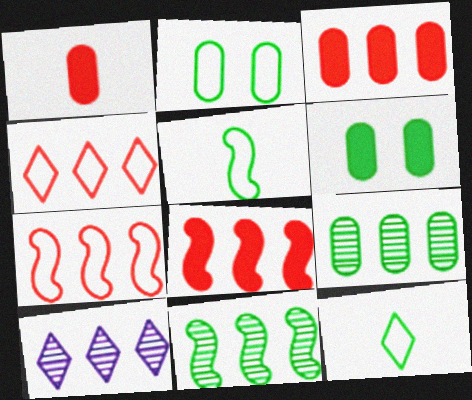[[6, 11, 12]]